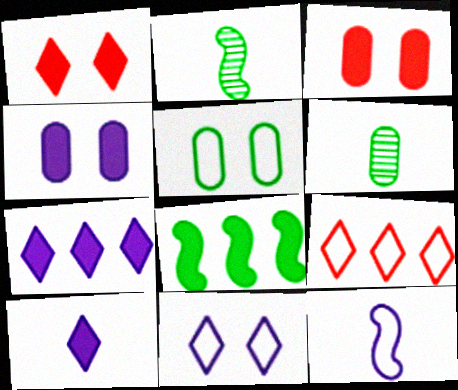[[2, 4, 9], 
[3, 8, 10], 
[5, 9, 12]]